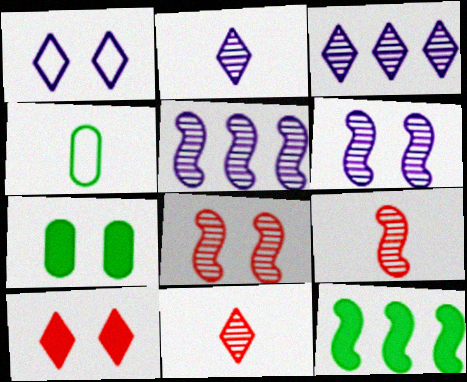[[1, 7, 8], 
[4, 5, 10]]